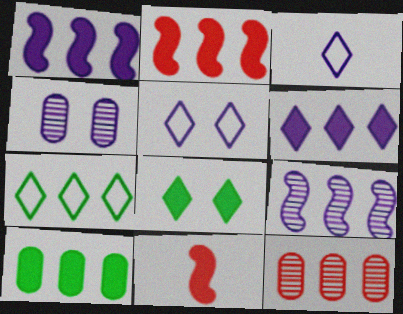[[1, 3, 4], 
[1, 7, 12], 
[2, 6, 10], 
[4, 7, 11]]